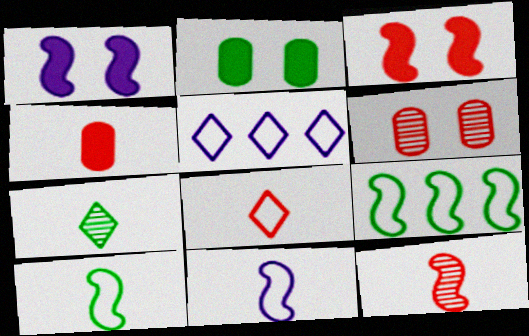[[1, 9, 12], 
[2, 5, 12], 
[2, 7, 9], 
[4, 7, 11], 
[4, 8, 12]]